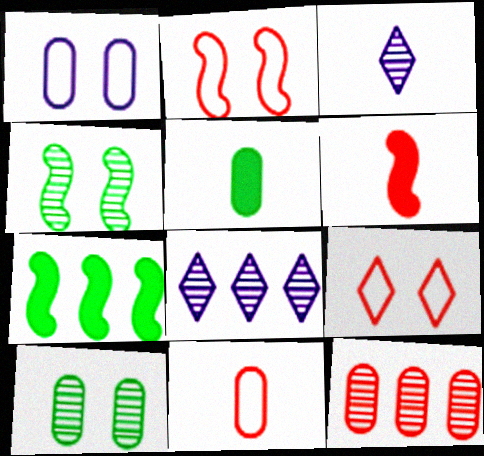[[1, 5, 12], 
[2, 5, 8], 
[3, 4, 12], 
[6, 9, 12]]